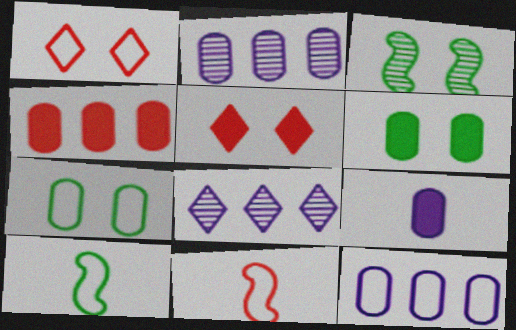[[1, 10, 12], 
[2, 5, 10], 
[4, 6, 9], 
[6, 8, 11]]